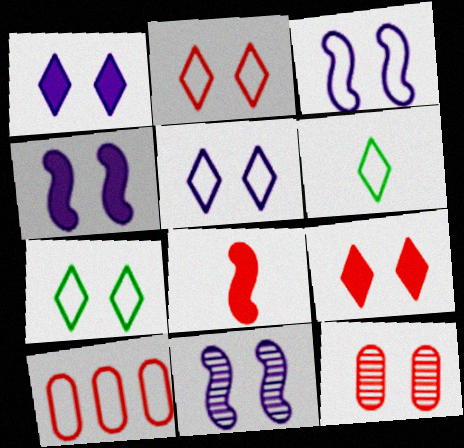[[2, 5, 7], 
[3, 4, 11], 
[3, 6, 10], 
[4, 7, 12]]